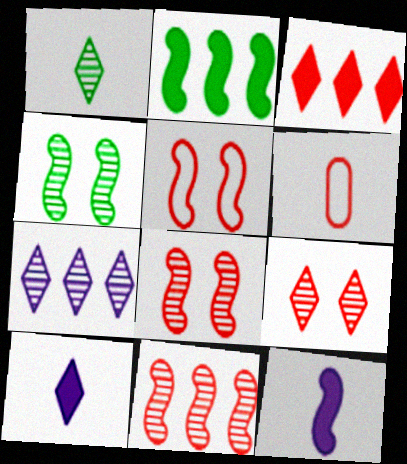[[1, 6, 12], 
[1, 7, 9], 
[3, 6, 8]]